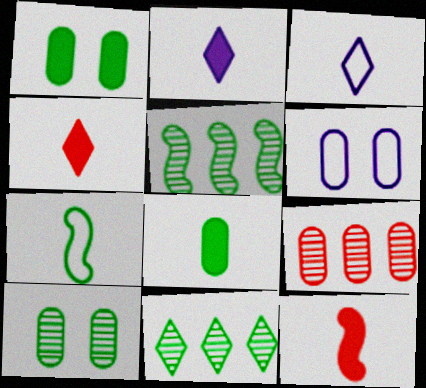[[1, 7, 11], 
[2, 8, 12], 
[4, 5, 6], 
[6, 8, 9], 
[6, 11, 12]]